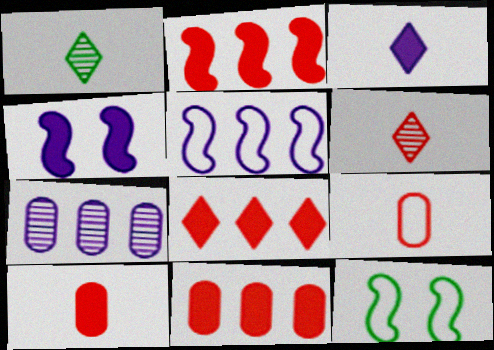[[2, 8, 11]]